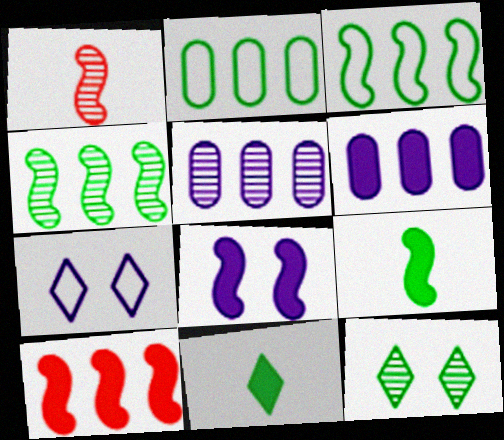[[1, 3, 8], 
[1, 5, 12], 
[2, 9, 12], 
[8, 9, 10]]